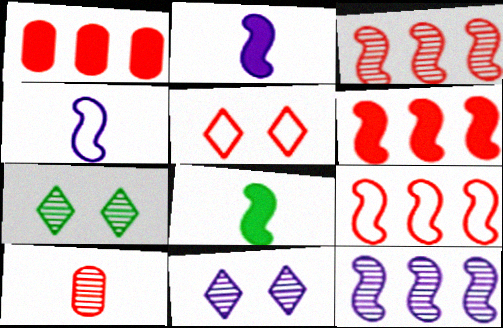[[1, 4, 7], 
[3, 6, 9], 
[5, 6, 10], 
[7, 10, 12]]